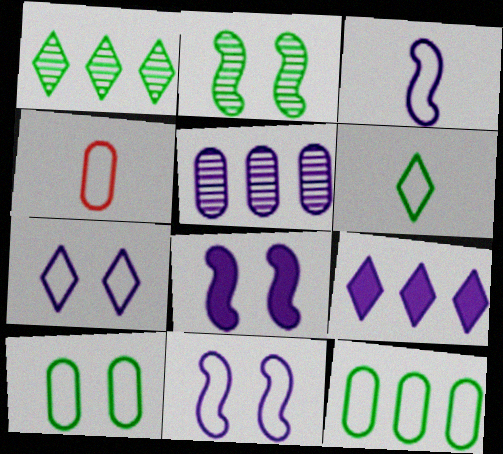[[1, 4, 8], 
[2, 4, 9], 
[3, 4, 6]]